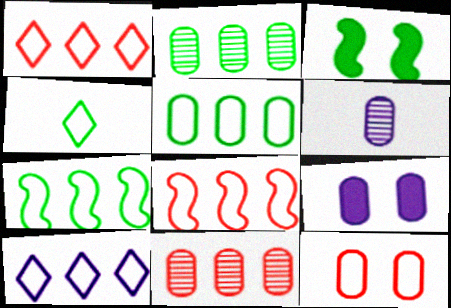[[1, 3, 6], 
[2, 3, 4], 
[5, 8, 10]]